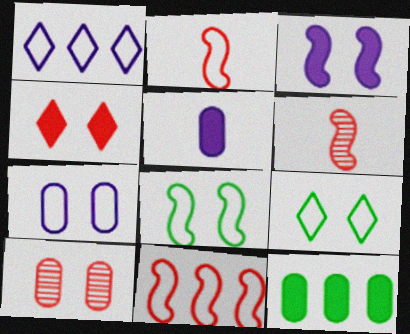[[3, 9, 10]]